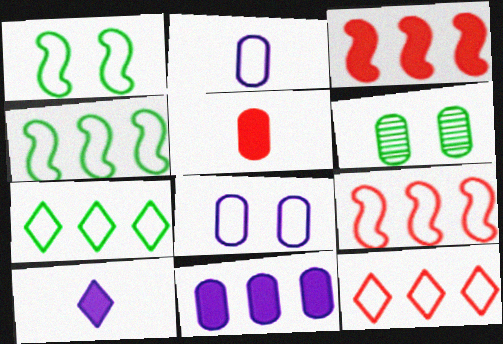[[1, 2, 12], 
[6, 9, 10]]